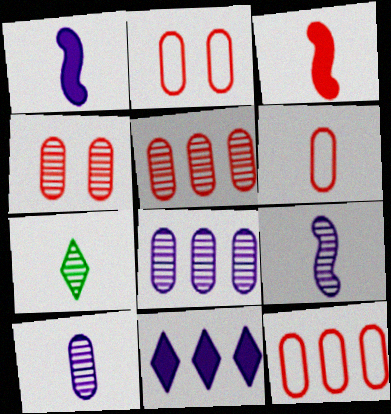[[1, 6, 7], 
[2, 6, 12]]